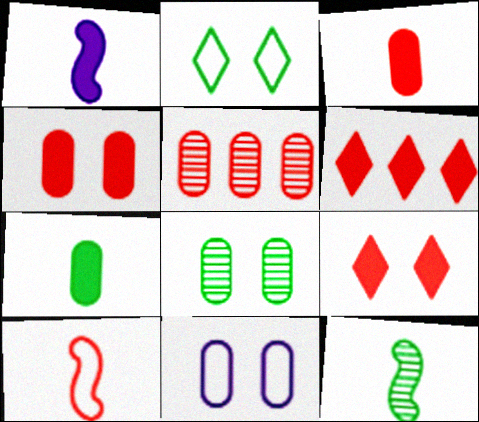[[1, 2, 5], 
[1, 10, 12], 
[4, 8, 11], 
[5, 7, 11], 
[5, 9, 10], 
[6, 11, 12]]